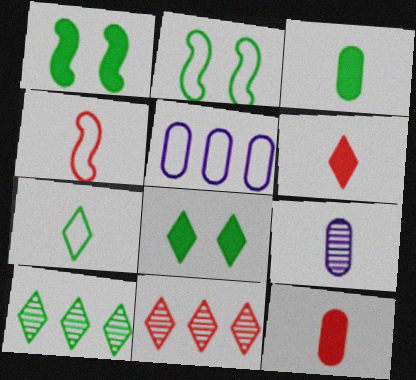[[2, 3, 10], 
[7, 8, 10]]